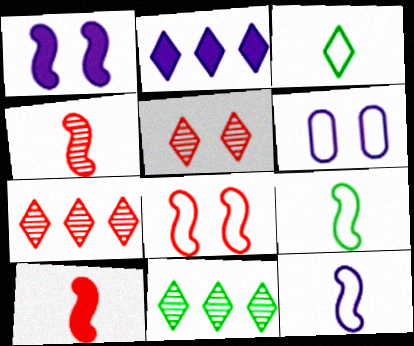[[2, 3, 5], 
[6, 10, 11]]